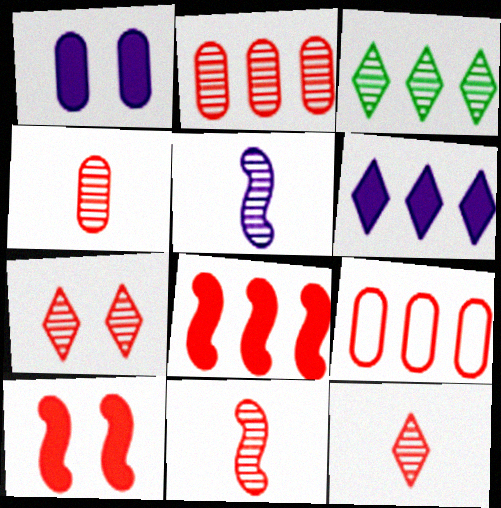[[2, 7, 11], 
[4, 11, 12], 
[9, 10, 12]]